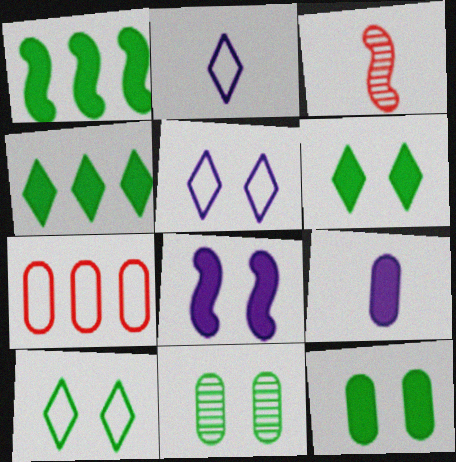[[7, 9, 11]]